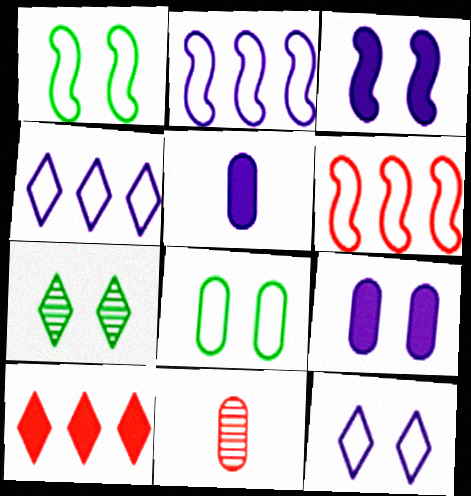[[5, 6, 7]]